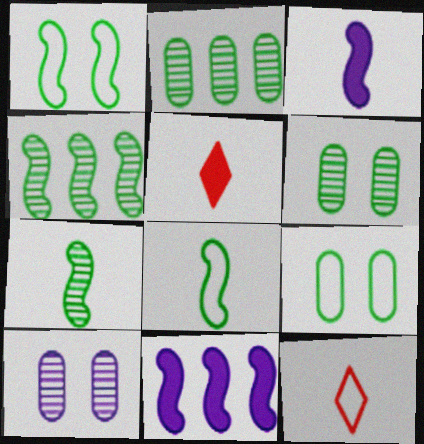[[6, 11, 12]]